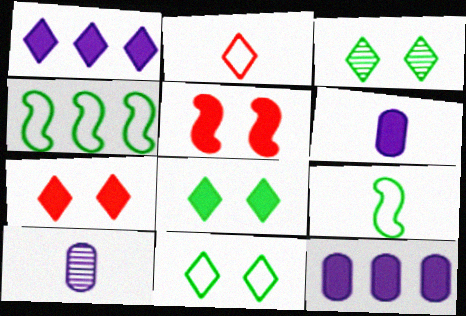[[1, 2, 3], 
[3, 8, 11], 
[4, 7, 10]]